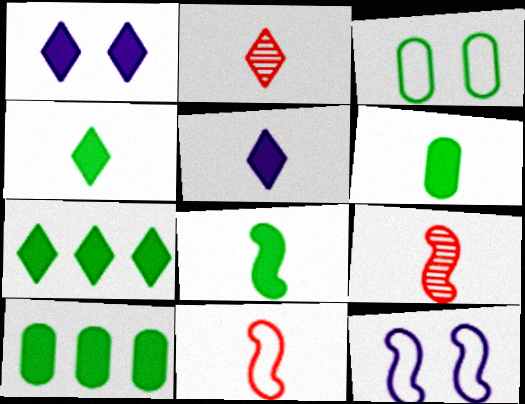[[2, 10, 12], 
[4, 6, 8]]